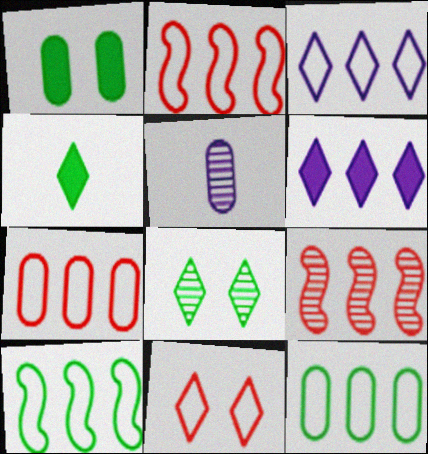[[1, 5, 7], 
[2, 3, 12], 
[3, 7, 10], 
[5, 8, 9], 
[6, 9, 12]]